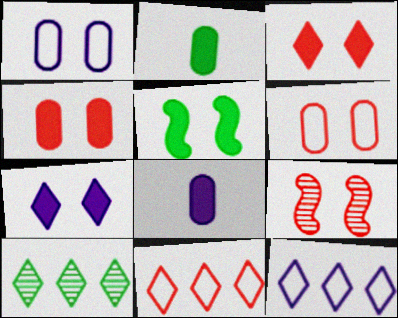[[2, 9, 12], 
[3, 6, 9], 
[4, 5, 7]]